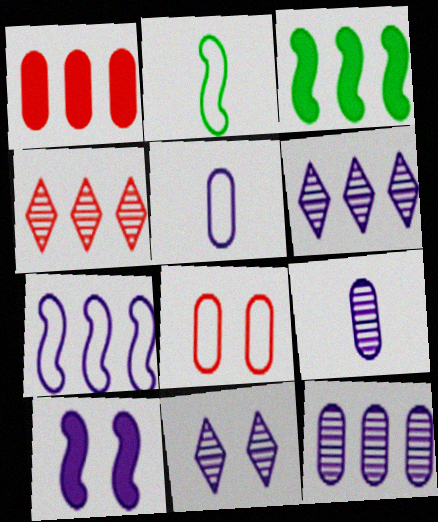[[1, 2, 11], 
[5, 6, 10]]